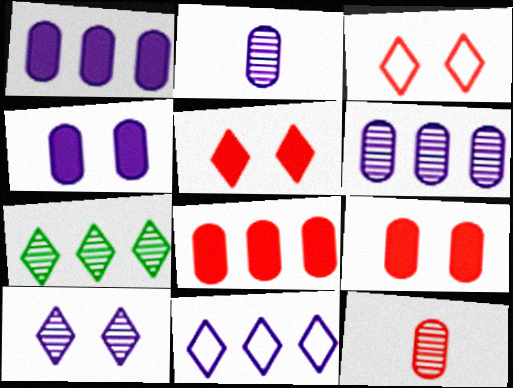[]